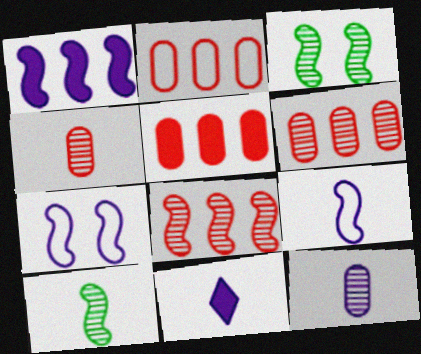[[2, 3, 11], 
[2, 5, 6], 
[9, 11, 12]]